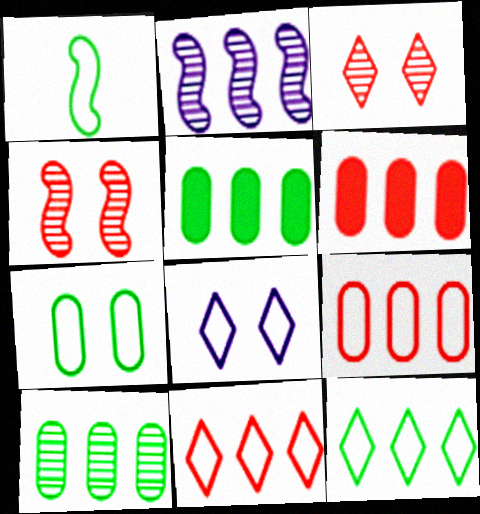[[1, 7, 12], 
[1, 8, 9], 
[2, 5, 11], 
[2, 6, 12]]